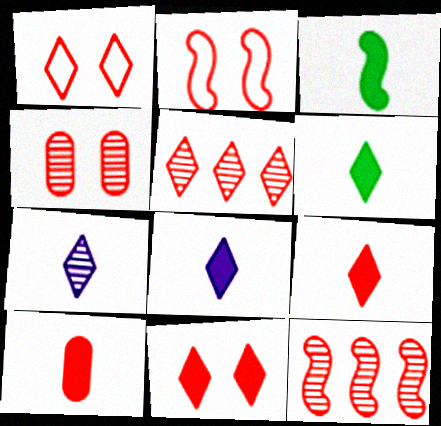[[1, 5, 9], 
[1, 10, 12], 
[2, 4, 11], 
[2, 5, 10], 
[3, 8, 10], 
[6, 8, 9]]